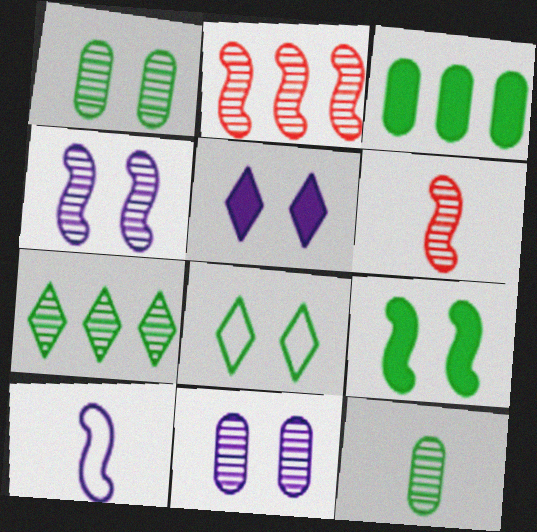[[1, 8, 9], 
[2, 9, 10], 
[6, 7, 11]]